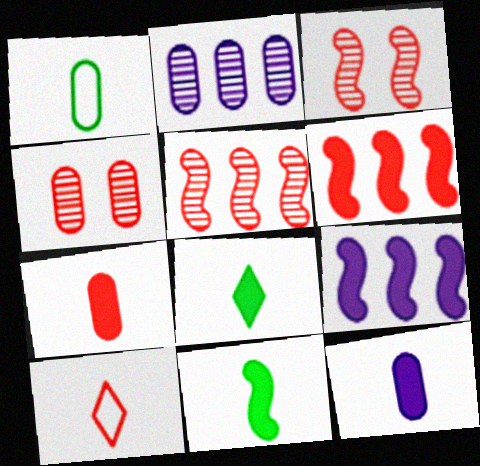[[4, 6, 10]]